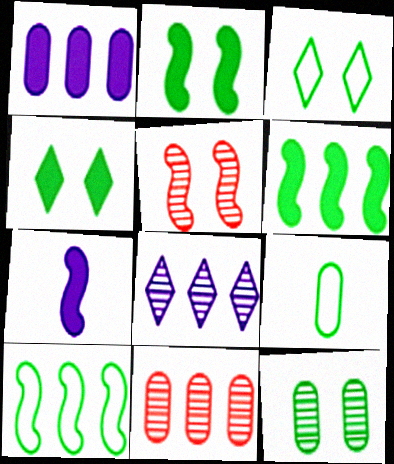[[2, 3, 12], 
[3, 7, 11], 
[3, 9, 10], 
[5, 7, 10]]